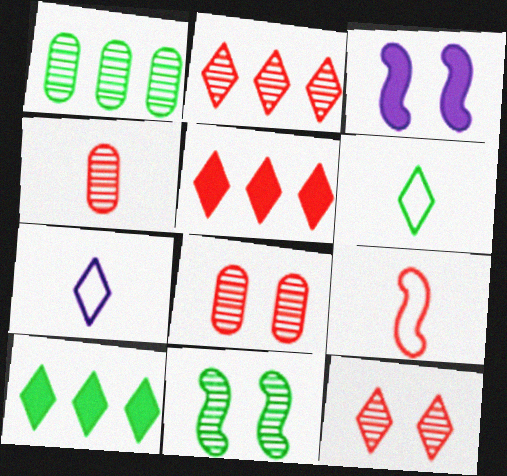[[5, 8, 9], 
[7, 10, 12]]